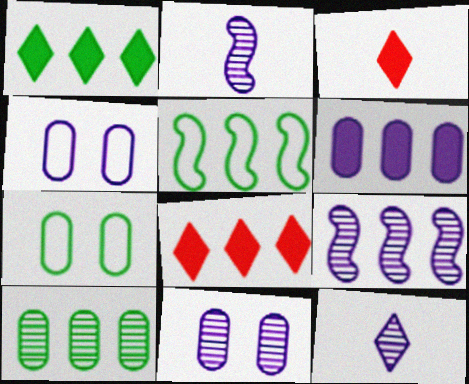[[1, 5, 10], 
[2, 7, 8], 
[3, 5, 11], 
[3, 7, 9], 
[9, 11, 12]]